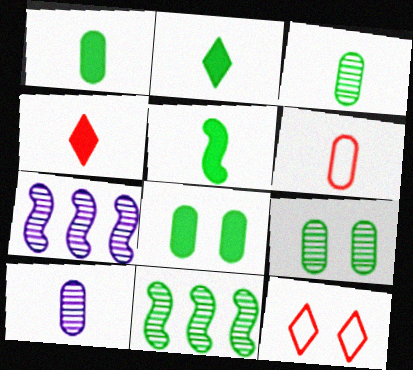[[1, 2, 5], 
[1, 6, 10], 
[1, 7, 12]]